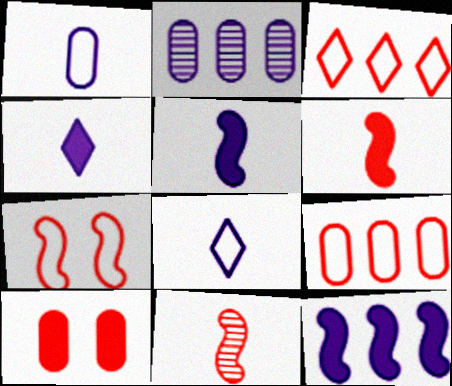[[3, 10, 11]]